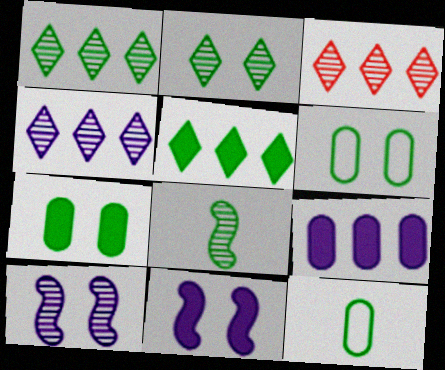[[1, 3, 4], 
[3, 11, 12], 
[5, 6, 8]]